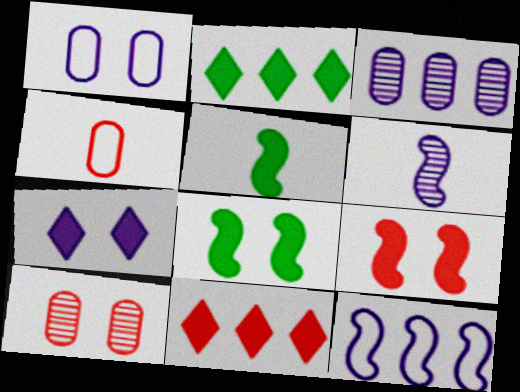[]